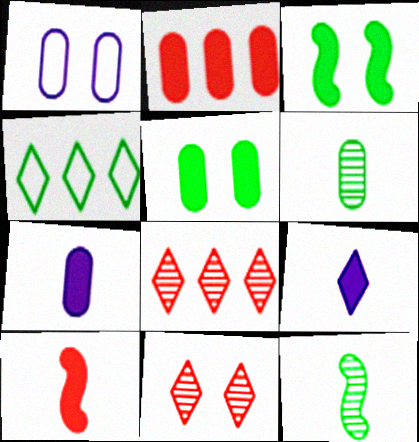[[1, 2, 6], 
[1, 3, 11], 
[2, 3, 9], 
[2, 5, 7], 
[3, 4, 6], 
[4, 5, 12], 
[4, 9, 11]]